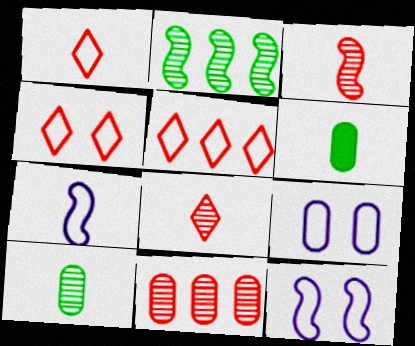[[1, 4, 5], 
[6, 7, 8], 
[6, 9, 11]]